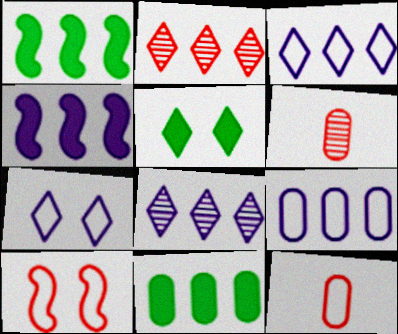[[1, 2, 9], 
[1, 6, 7], 
[4, 8, 9]]